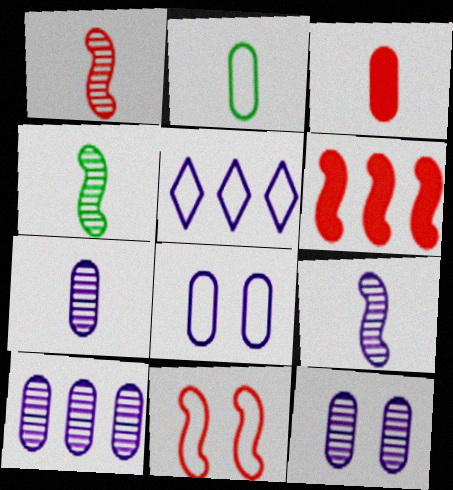[[1, 4, 9], 
[1, 6, 11], 
[2, 3, 7], 
[2, 5, 11], 
[7, 10, 12]]